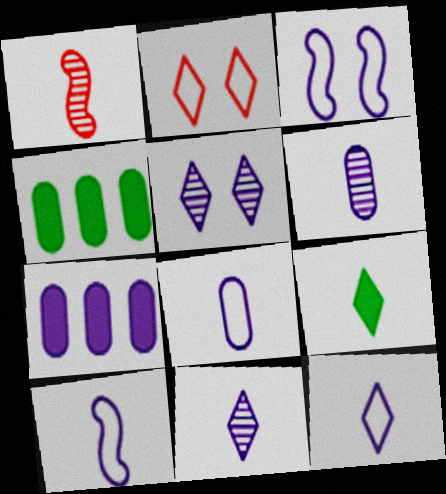[[1, 8, 9], 
[3, 7, 11], 
[5, 7, 10], 
[8, 10, 12]]